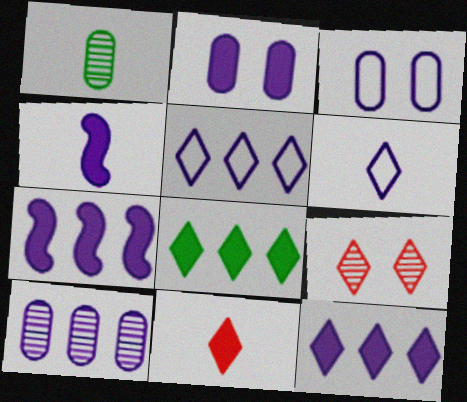[[2, 4, 12], 
[5, 7, 10], 
[6, 8, 9]]